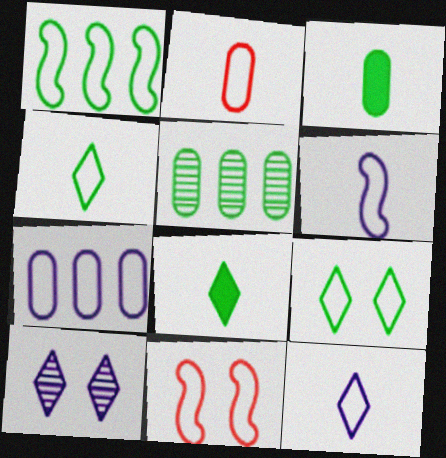[[1, 6, 11], 
[2, 4, 6], 
[4, 7, 11]]